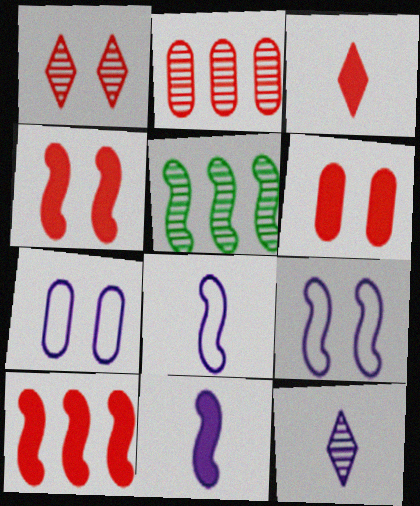[[3, 5, 7], 
[3, 6, 10], 
[4, 5, 8]]